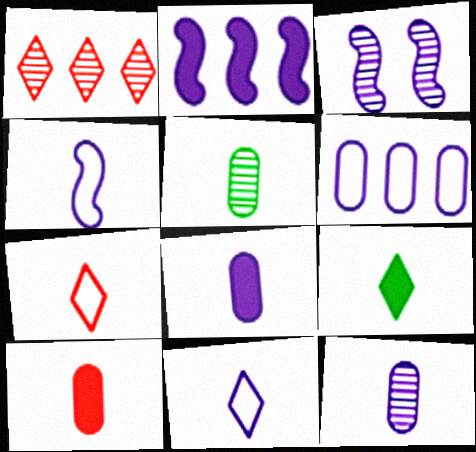[[1, 3, 5], 
[2, 3, 4]]